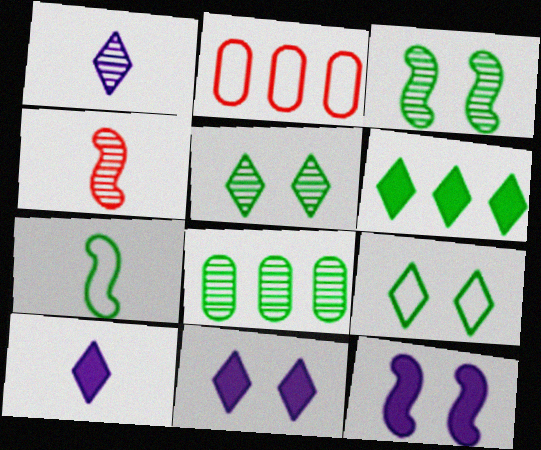[[2, 3, 10]]